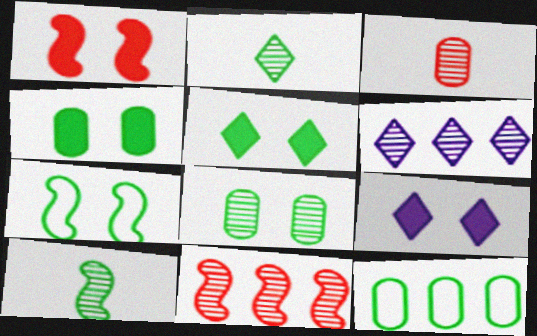[[1, 4, 9], 
[5, 7, 8], 
[5, 10, 12]]